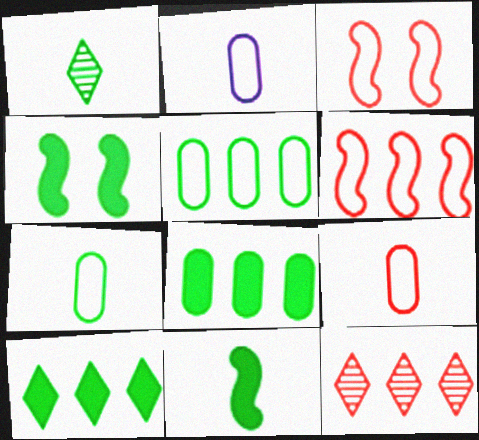[[1, 4, 5], 
[1, 7, 11], 
[2, 4, 12], 
[2, 7, 9]]